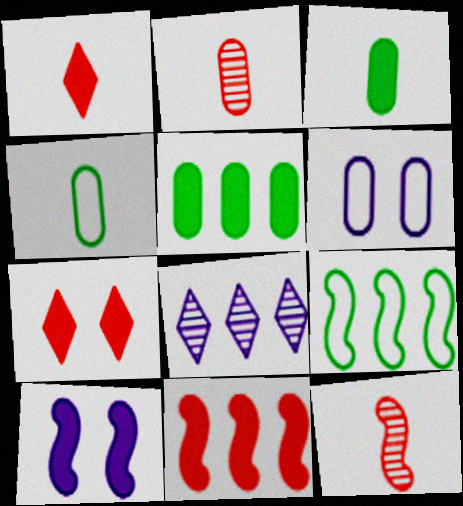[[1, 5, 10], 
[2, 5, 6], 
[9, 10, 12]]